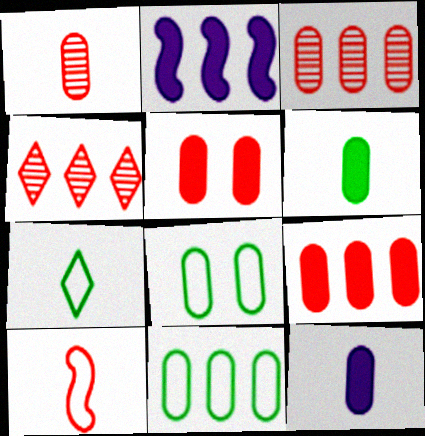[[2, 4, 11], 
[3, 8, 12], 
[4, 5, 10]]